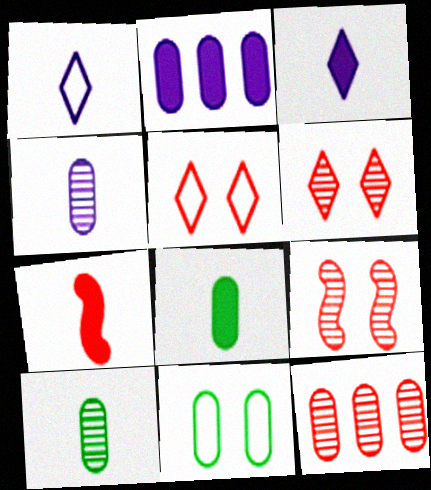[[1, 7, 10], 
[3, 7, 8], 
[5, 7, 12]]